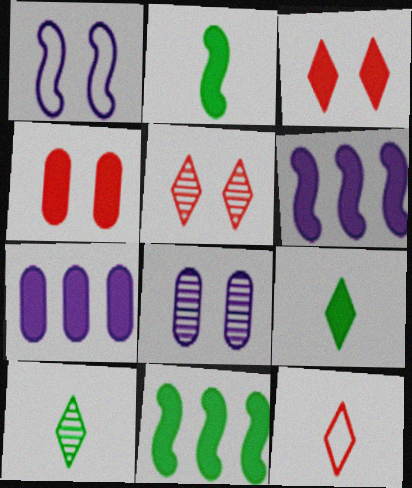[[2, 3, 7], 
[4, 6, 9], 
[8, 11, 12]]